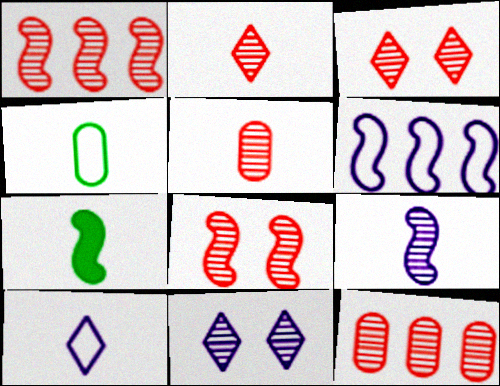[[1, 3, 5], 
[2, 8, 12], 
[5, 7, 10], 
[6, 7, 8]]